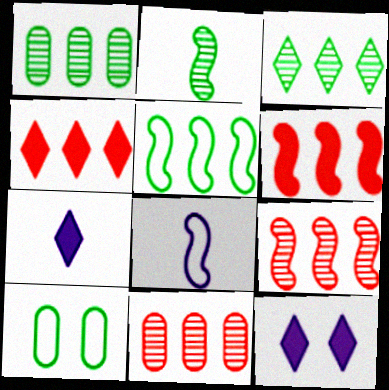[[7, 9, 10]]